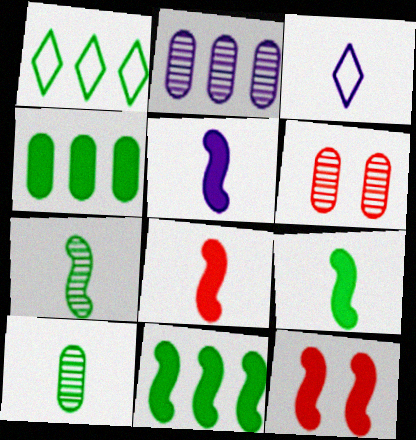[[1, 5, 6], 
[2, 6, 10], 
[3, 6, 11], 
[3, 8, 10], 
[5, 8, 9], 
[5, 11, 12]]